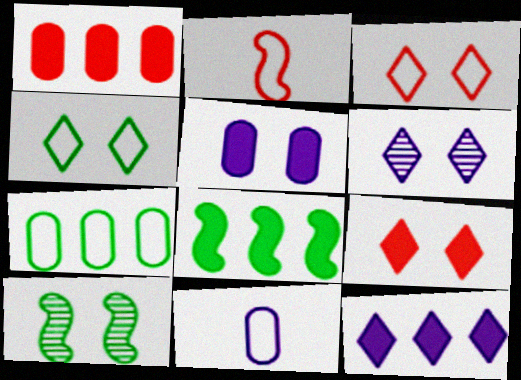[[1, 8, 12], 
[3, 5, 10], 
[4, 6, 9]]